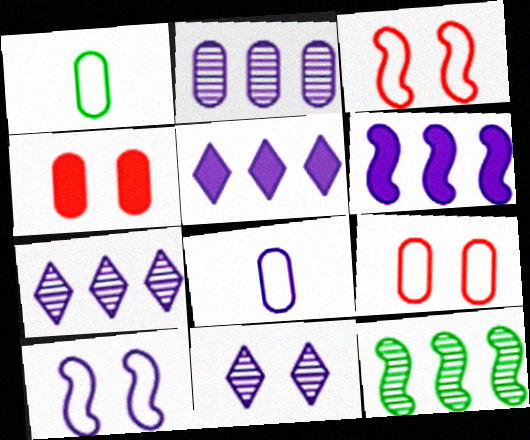[[1, 2, 4], 
[6, 8, 11]]